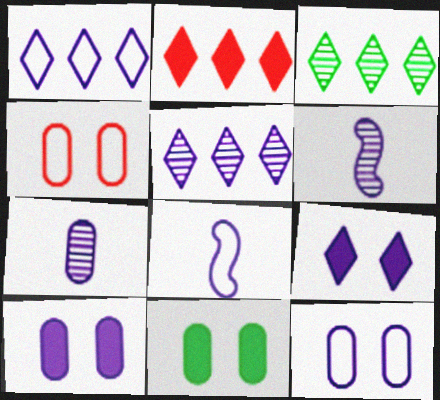[[1, 2, 3], 
[1, 6, 10], 
[1, 8, 12], 
[5, 8, 10]]